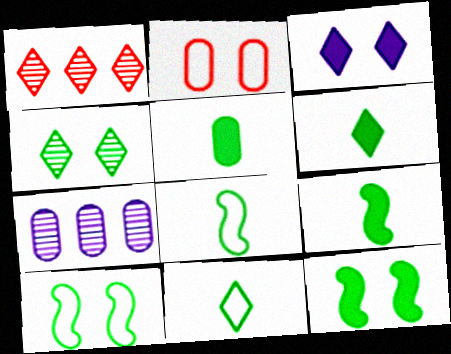[[1, 3, 11], 
[2, 5, 7], 
[5, 6, 9]]